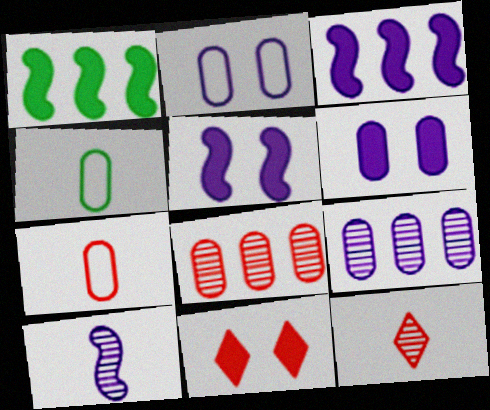[[1, 2, 12], 
[4, 6, 8]]